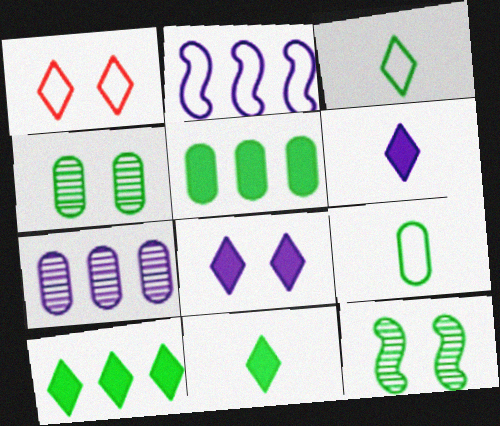[[1, 2, 9], 
[3, 5, 12], 
[4, 5, 9], 
[9, 10, 12]]